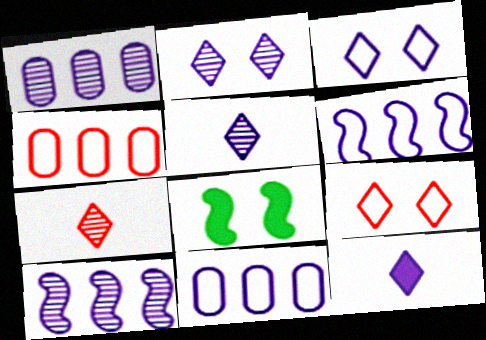[[4, 5, 8], 
[7, 8, 11]]